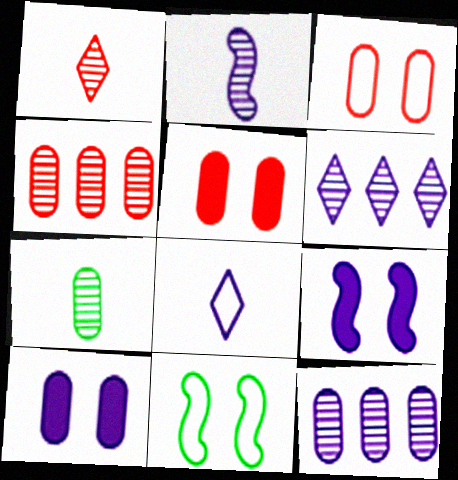[[1, 2, 7], 
[8, 9, 12]]